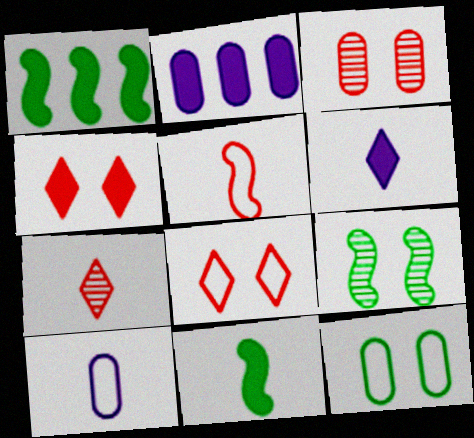[[2, 4, 11], 
[7, 10, 11]]